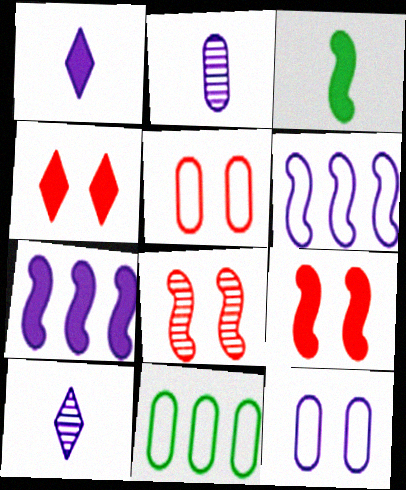[[1, 8, 11], 
[3, 6, 8], 
[3, 7, 9], 
[4, 5, 8], 
[7, 10, 12], 
[9, 10, 11]]